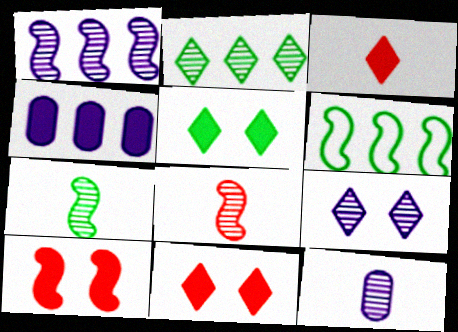[[1, 9, 12], 
[6, 11, 12]]